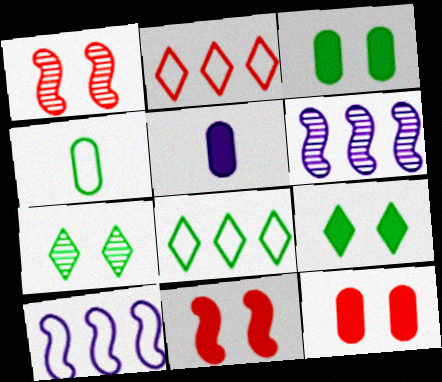[[1, 5, 8]]